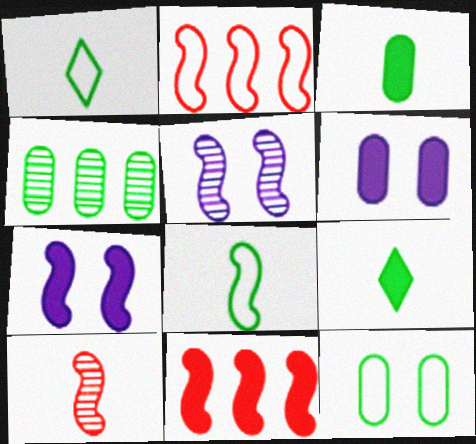[[3, 4, 12], 
[5, 8, 11], 
[6, 9, 11]]